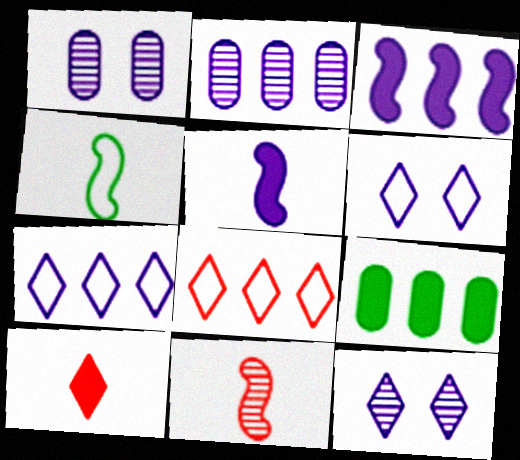[[1, 5, 7], 
[2, 3, 7], 
[2, 5, 6], 
[4, 5, 11], 
[6, 9, 11]]